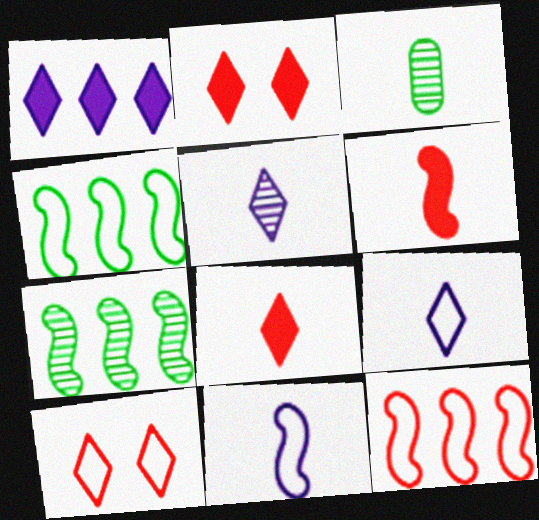[[3, 6, 9], 
[3, 8, 11]]